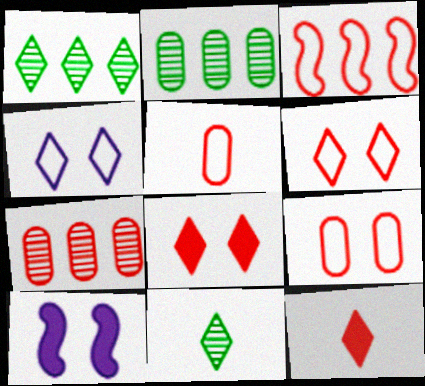[[1, 4, 12], 
[1, 5, 10], 
[3, 5, 6]]